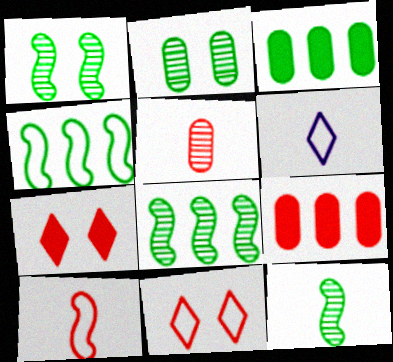[[1, 6, 9], 
[1, 8, 12]]